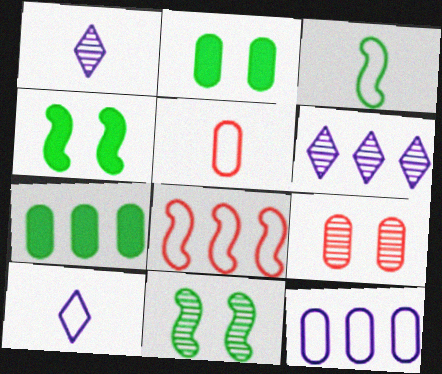[[1, 2, 8], 
[3, 5, 10], 
[4, 5, 6], 
[6, 7, 8]]